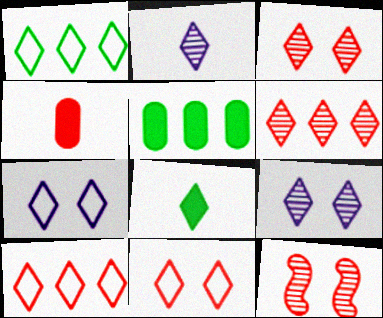[[4, 10, 12], 
[6, 7, 8], 
[8, 9, 10]]